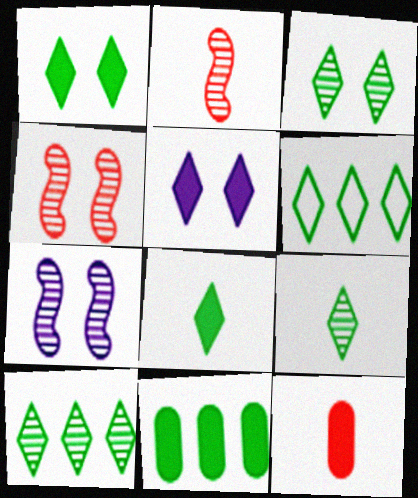[[1, 6, 9], 
[3, 6, 8], 
[3, 9, 10], 
[6, 7, 12]]